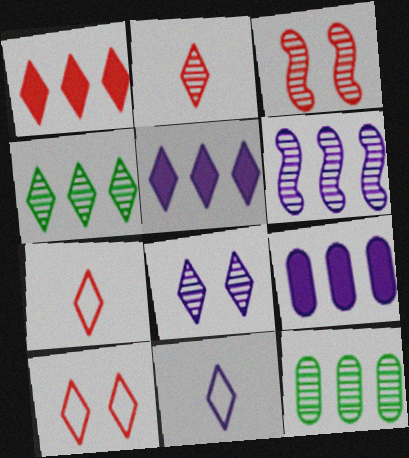[[1, 2, 10], 
[2, 4, 8], 
[5, 8, 11]]